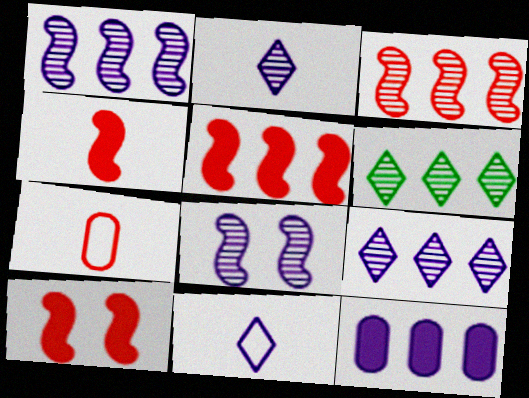[[4, 5, 10], 
[8, 11, 12]]